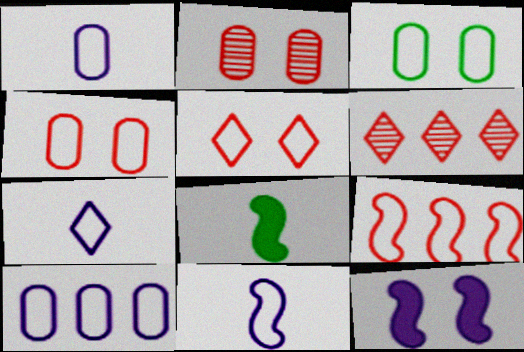[[1, 7, 11], 
[3, 7, 9]]